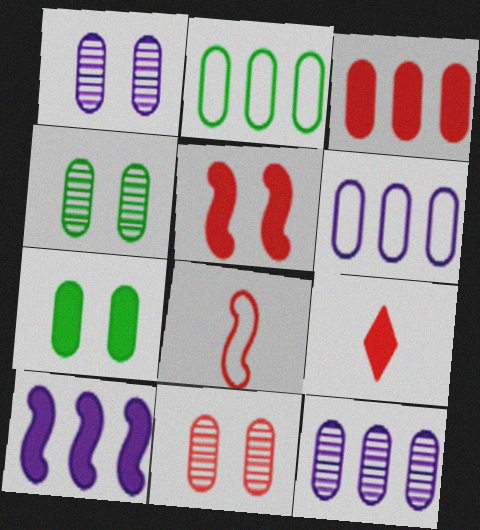[[1, 4, 11], 
[2, 3, 12], 
[3, 5, 9], 
[7, 9, 10]]